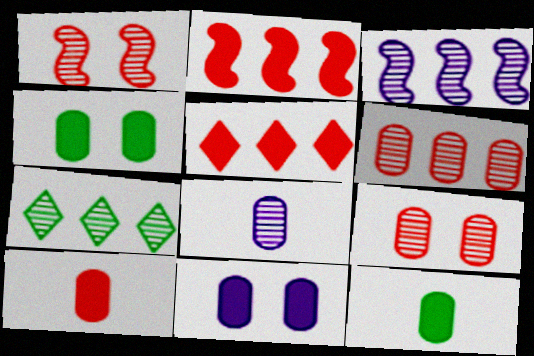[[1, 7, 8], 
[3, 6, 7]]